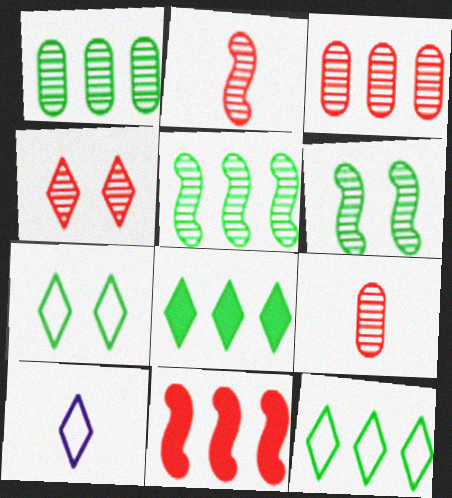[[2, 3, 4], 
[4, 8, 10]]